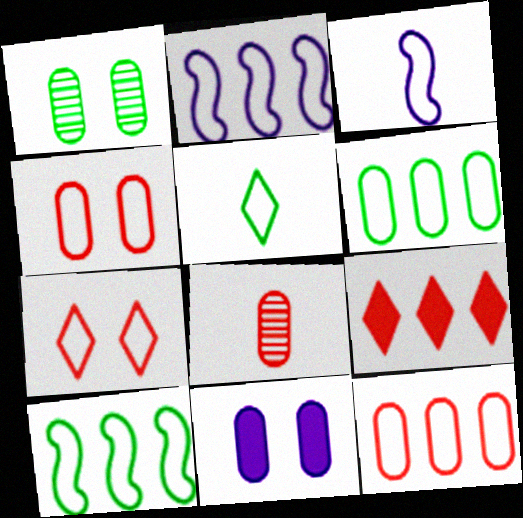[[1, 3, 9], 
[1, 4, 11], 
[2, 4, 5], 
[3, 6, 7], 
[6, 8, 11]]